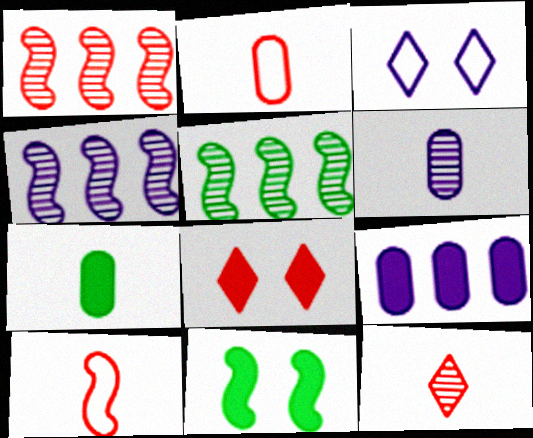[[1, 2, 8], 
[1, 3, 7], 
[1, 4, 5], 
[2, 6, 7], 
[4, 10, 11]]